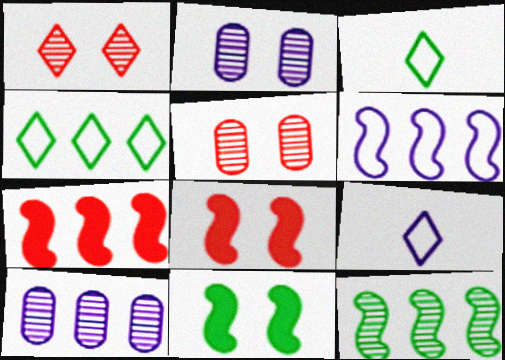[[2, 3, 7], 
[3, 8, 10], 
[4, 7, 10], 
[6, 7, 12]]